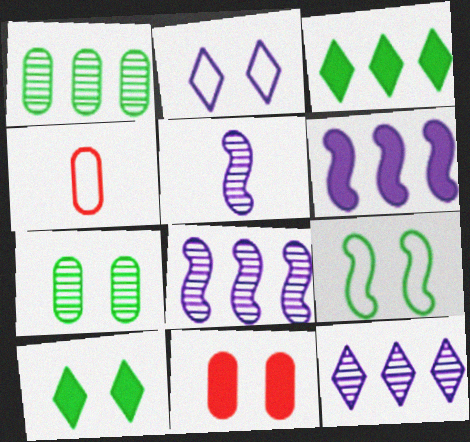[[4, 8, 10], 
[7, 9, 10]]